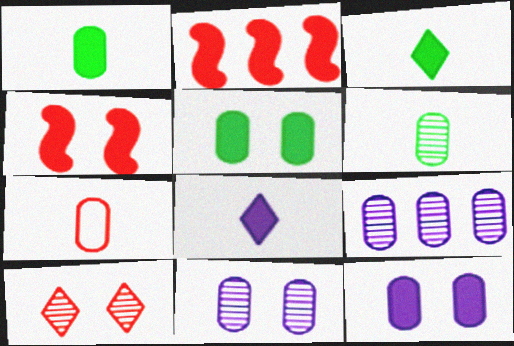[[2, 3, 12], 
[2, 5, 8], 
[2, 7, 10], 
[5, 7, 9]]